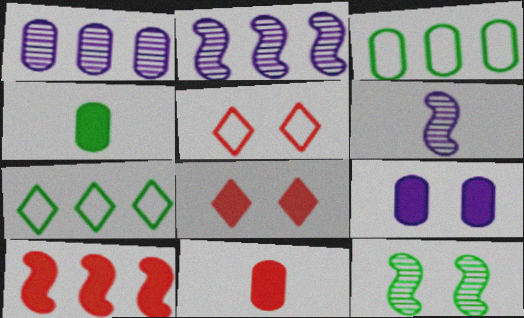[[1, 7, 10], 
[2, 4, 5], 
[3, 6, 8], 
[4, 7, 12], 
[5, 9, 12], 
[8, 10, 11]]